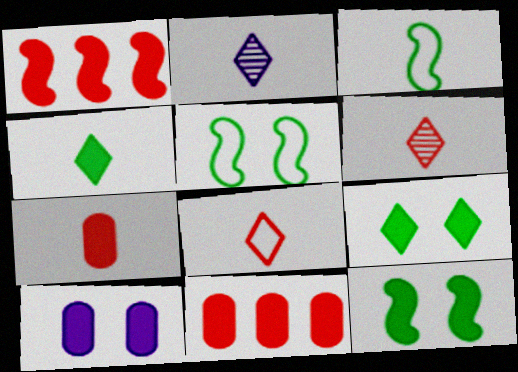[[1, 4, 10], 
[2, 3, 7], 
[2, 4, 8], 
[2, 5, 11]]